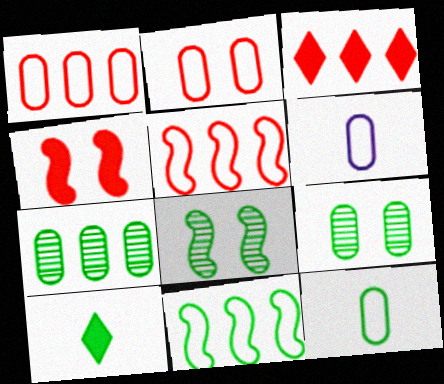[[3, 6, 8], 
[9, 10, 11]]